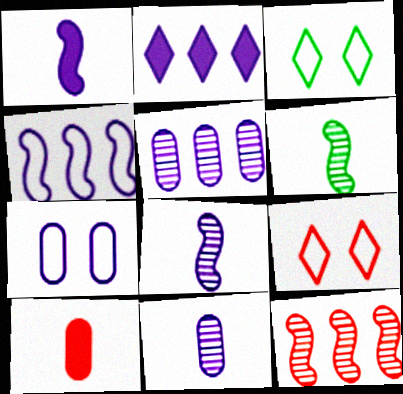[[2, 4, 5], 
[2, 7, 8], 
[9, 10, 12]]